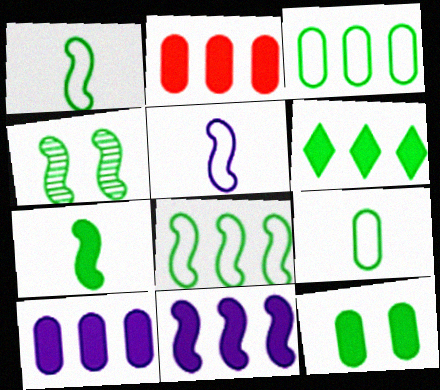[[2, 6, 11], 
[4, 6, 9], 
[4, 7, 8], 
[6, 7, 12]]